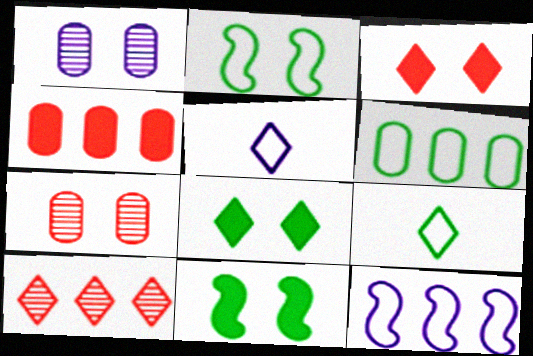[[1, 2, 3], 
[2, 6, 9], 
[5, 8, 10]]